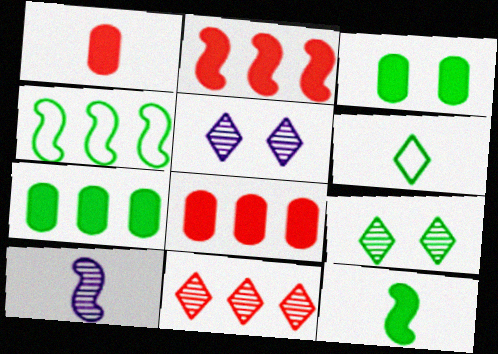[[1, 4, 5], 
[1, 6, 10]]